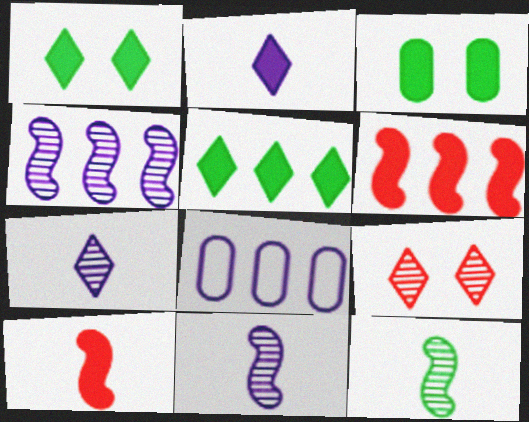[[2, 3, 6]]